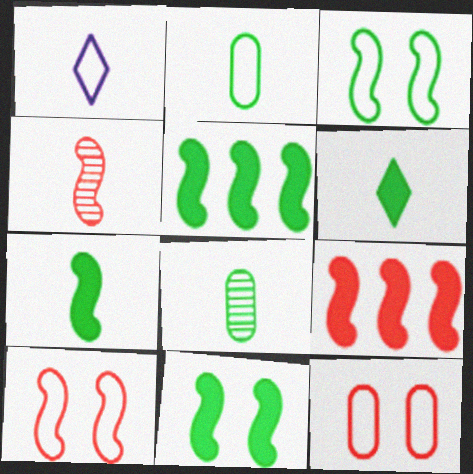[[4, 9, 10], 
[5, 7, 11]]